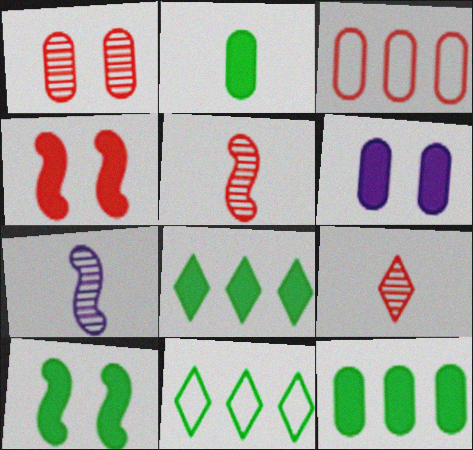[[2, 8, 10], 
[3, 4, 9], 
[5, 6, 11]]